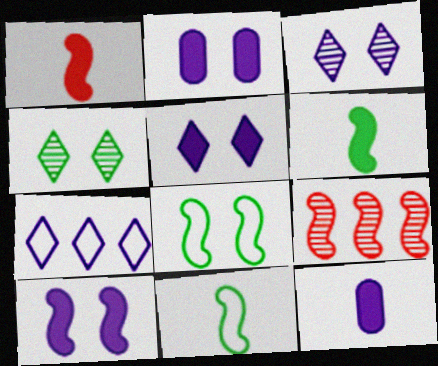[[2, 5, 10], 
[9, 10, 11]]